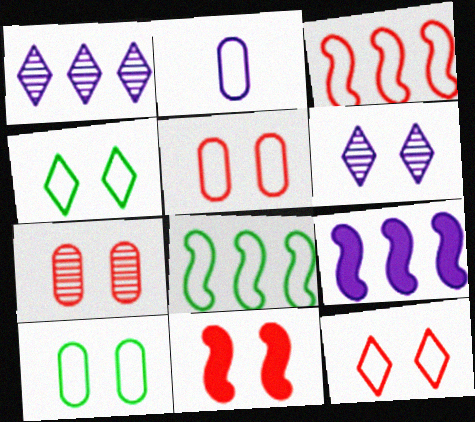[[2, 3, 4], 
[2, 6, 9], 
[2, 8, 12], 
[6, 10, 11], 
[7, 11, 12]]